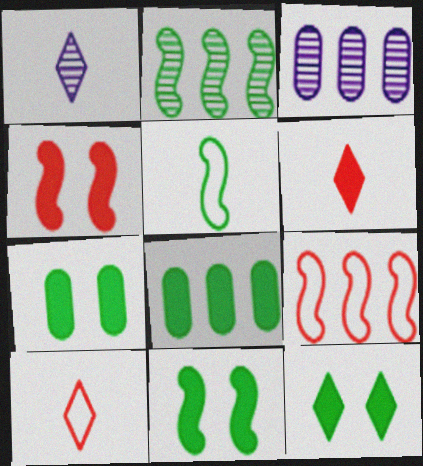[[1, 7, 9], 
[2, 5, 11], 
[3, 10, 11], 
[7, 11, 12]]